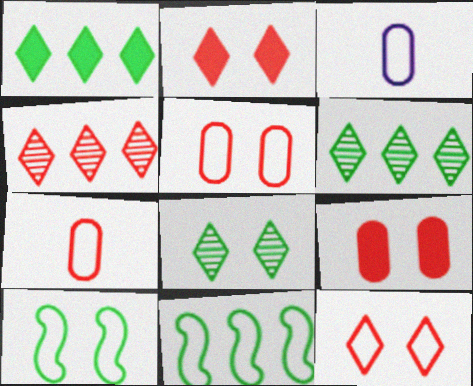[[3, 11, 12]]